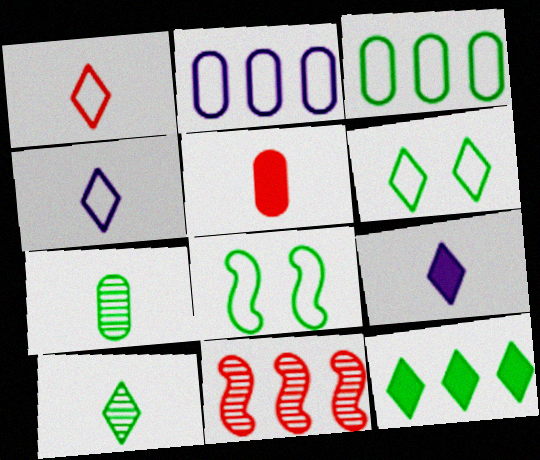[[1, 2, 8], 
[1, 9, 10], 
[2, 11, 12], 
[6, 10, 12], 
[7, 8, 12]]